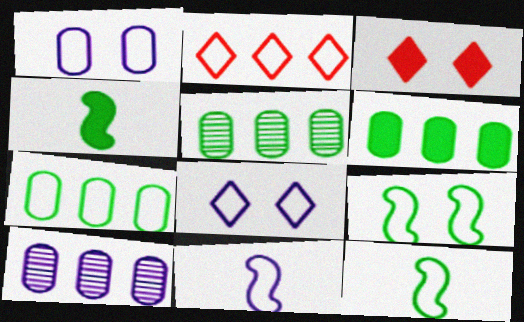[[1, 2, 12], 
[3, 5, 11], 
[3, 10, 12], 
[5, 6, 7]]